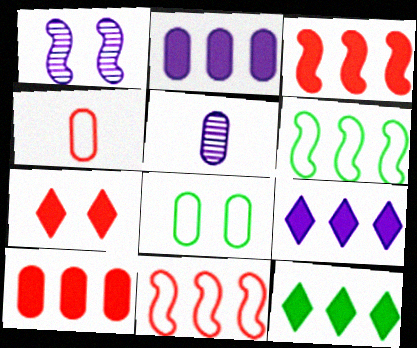[[1, 4, 12], 
[1, 7, 8], 
[2, 3, 12], 
[5, 6, 7], 
[5, 8, 10]]